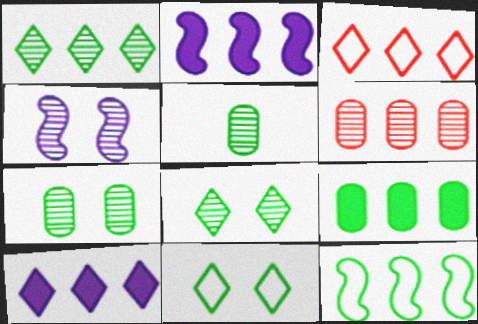[[1, 3, 10], 
[1, 9, 12], 
[6, 10, 12]]